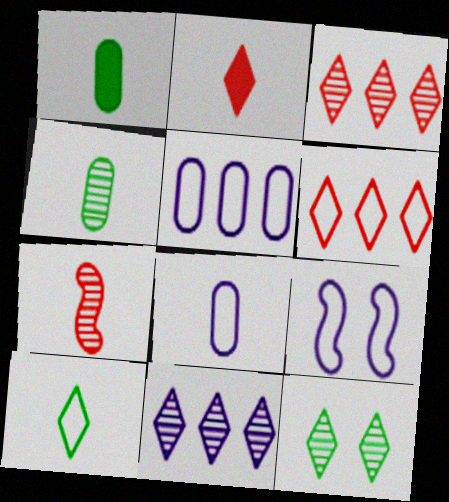[[1, 3, 9]]